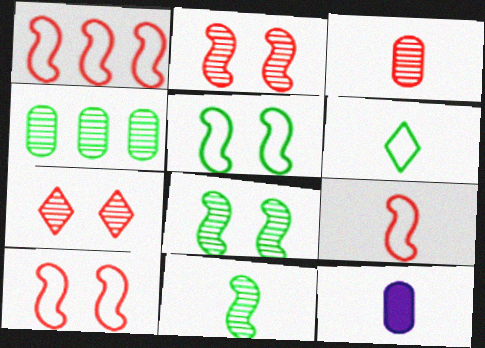[[1, 9, 10]]